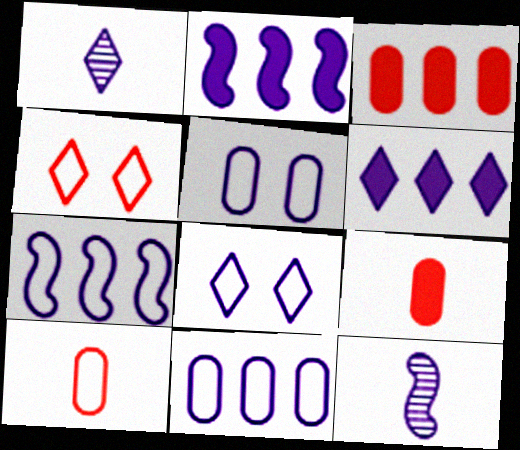[[1, 2, 5], 
[1, 6, 8], 
[5, 6, 12]]